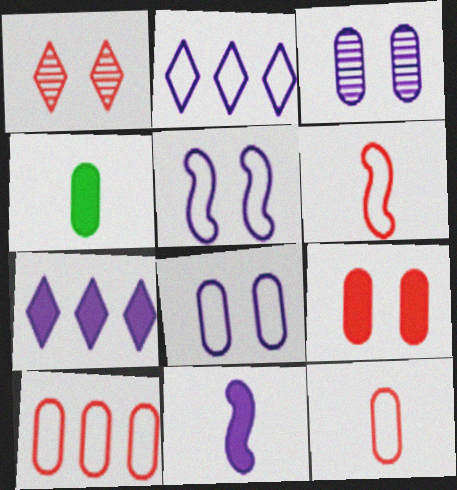[[2, 3, 11], 
[3, 4, 10]]